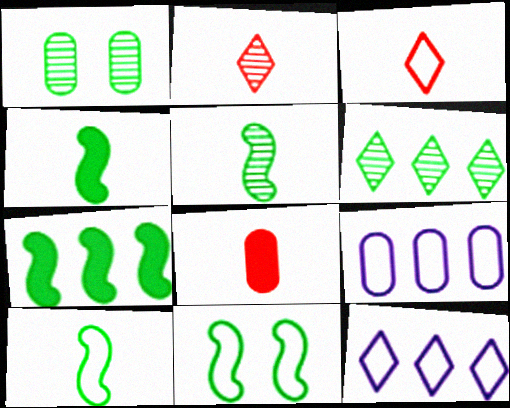[[1, 5, 6], 
[1, 8, 9], 
[3, 9, 11], 
[4, 5, 10], 
[5, 7, 11]]